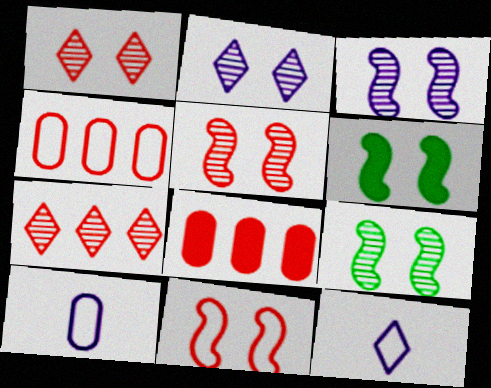[[3, 5, 9], 
[3, 6, 11], 
[6, 7, 10], 
[8, 9, 12]]